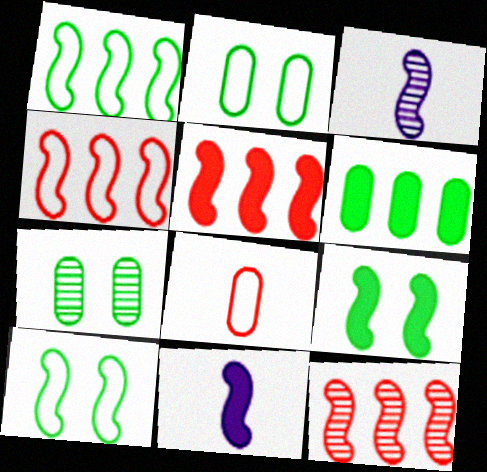[[3, 4, 9], 
[3, 5, 10], 
[4, 5, 12], 
[5, 9, 11], 
[10, 11, 12]]